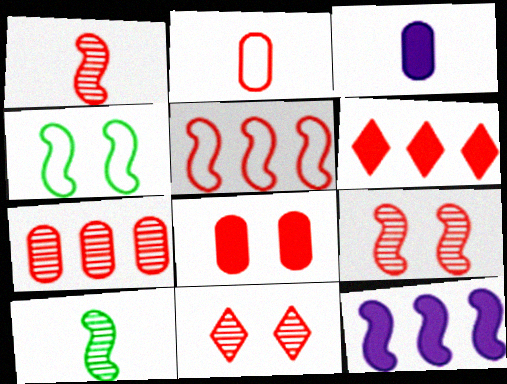[[1, 4, 12], 
[1, 7, 11], 
[2, 6, 9], 
[2, 7, 8], 
[5, 6, 7]]